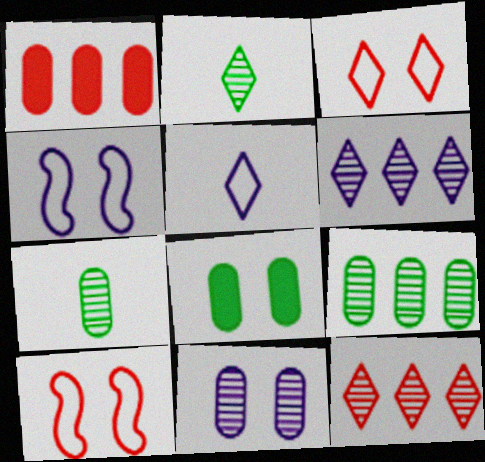[[1, 2, 4]]